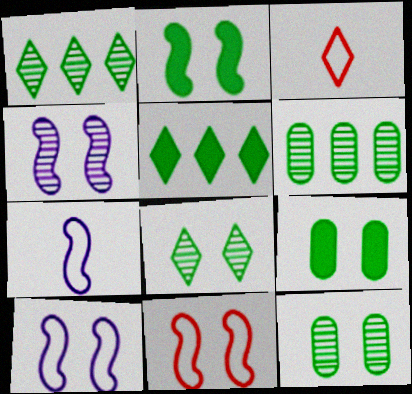[[2, 4, 11]]